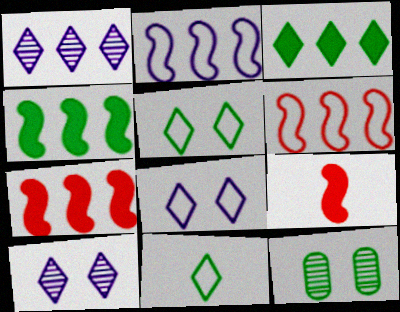[[4, 11, 12]]